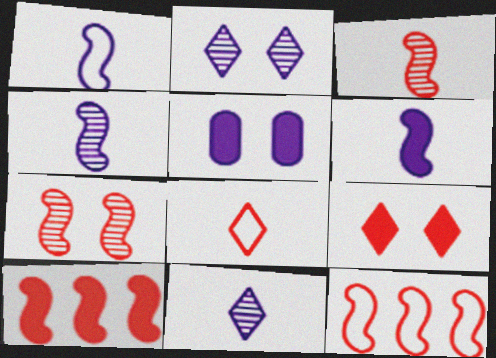[[1, 4, 6]]